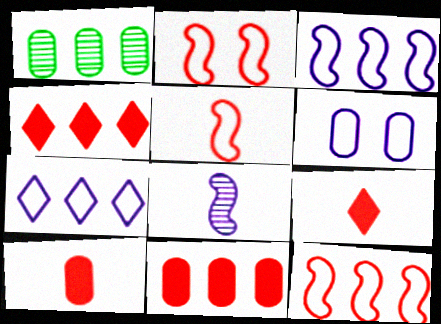[[1, 3, 4], 
[1, 6, 10], 
[2, 5, 12]]